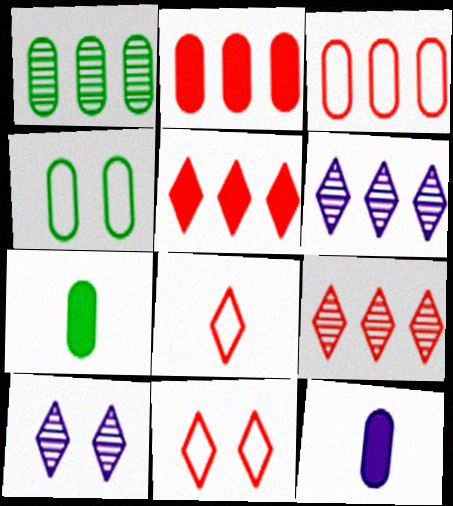[[1, 4, 7]]